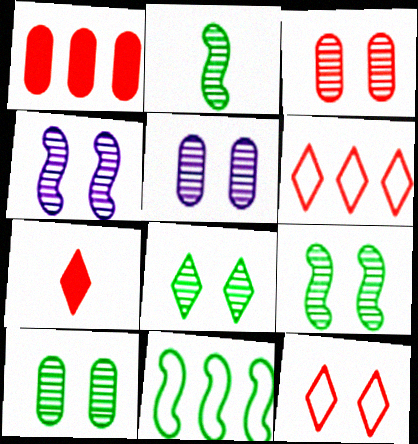[[3, 4, 8], 
[3, 5, 10], 
[5, 7, 11], 
[8, 9, 10]]